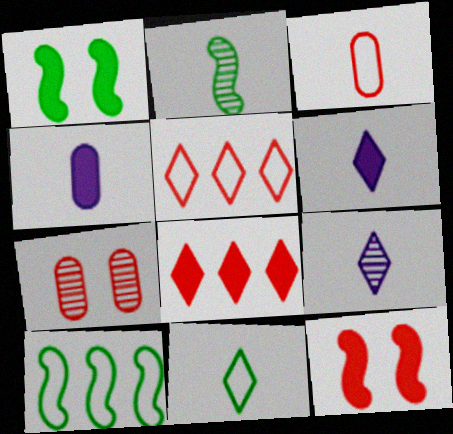[[1, 2, 10], 
[1, 4, 8], 
[2, 3, 6], 
[6, 7, 10]]